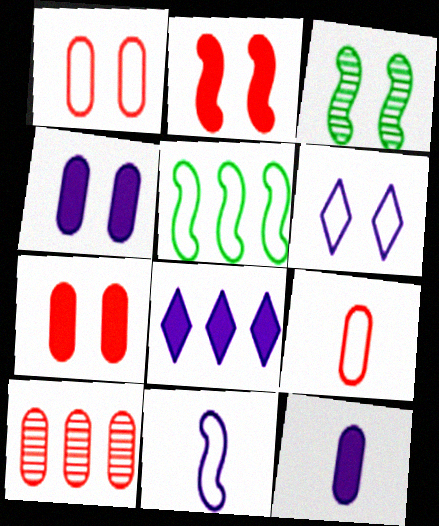[[3, 6, 7], 
[3, 8, 9], 
[5, 6, 9], 
[5, 8, 10], 
[7, 9, 10]]